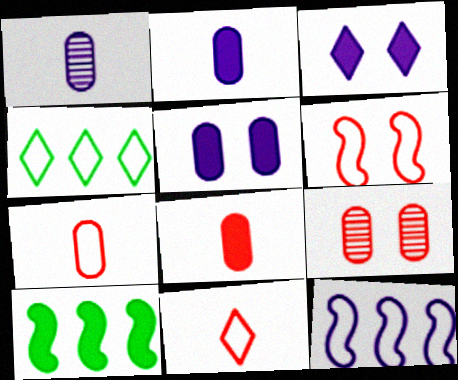[[1, 3, 12], 
[3, 8, 10]]